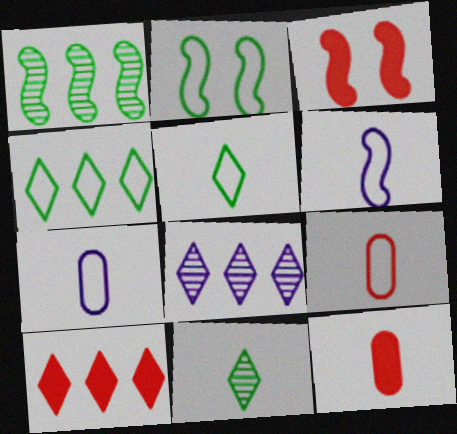[[1, 3, 6], 
[2, 8, 12], 
[3, 10, 12], 
[4, 8, 10], 
[5, 6, 9], 
[6, 11, 12]]